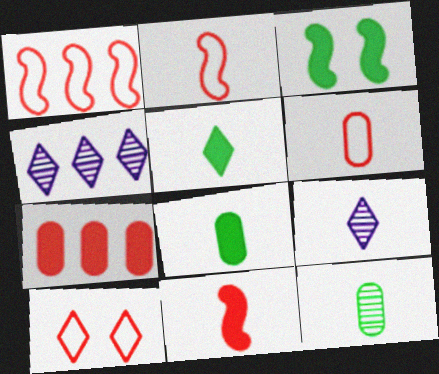[[1, 6, 10], 
[2, 8, 9], 
[3, 4, 6], 
[4, 5, 10]]